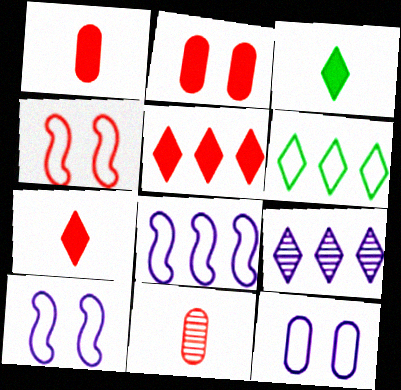[[4, 5, 11], 
[5, 6, 9]]